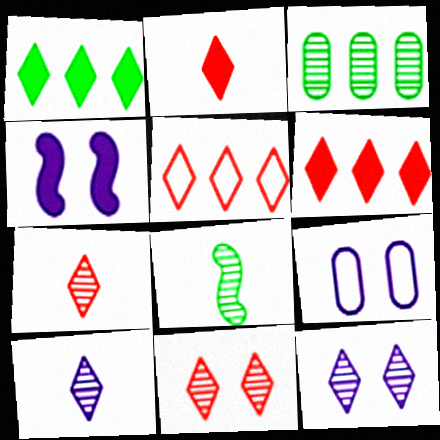[[2, 5, 11], 
[4, 9, 12], 
[6, 8, 9]]